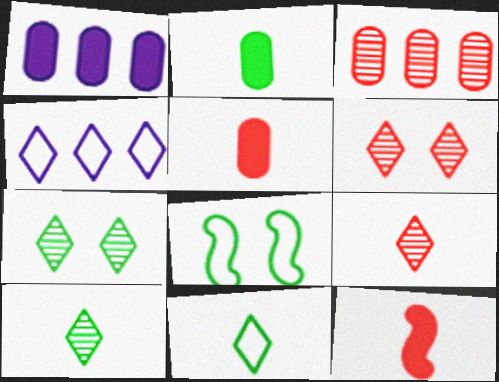[[1, 8, 9]]